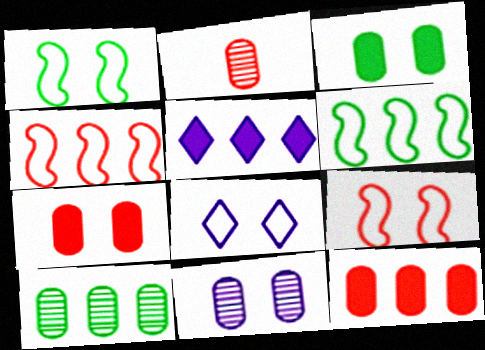[[1, 2, 5], 
[2, 10, 11], 
[4, 5, 10]]